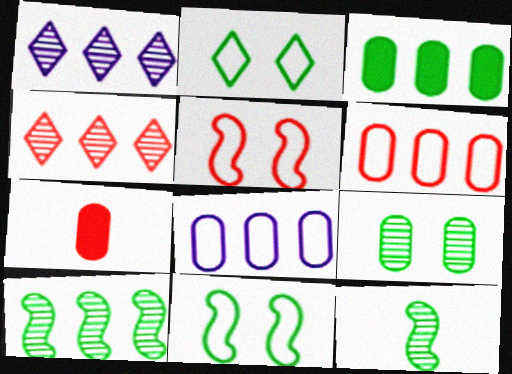[[1, 7, 11], 
[2, 3, 12], 
[4, 5, 7], 
[7, 8, 9]]